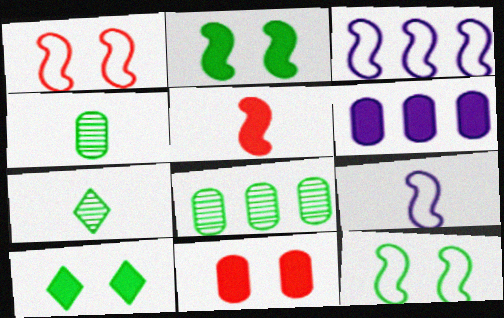[[1, 6, 7], 
[3, 7, 11], 
[5, 6, 10]]